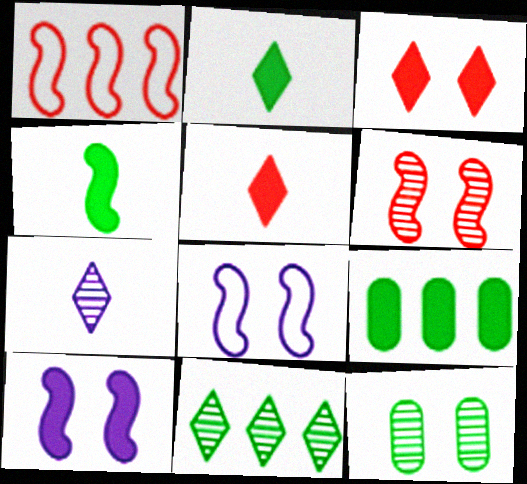[[3, 8, 12], 
[5, 9, 10]]